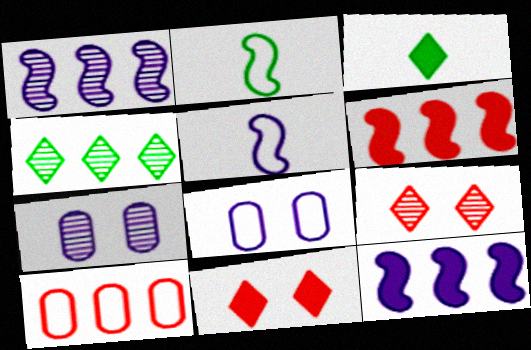[[4, 10, 12]]